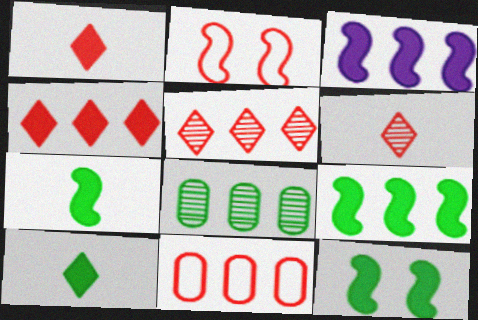[[7, 9, 12]]